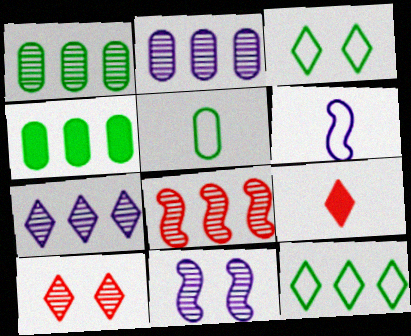[[1, 7, 8], 
[3, 7, 9], 
[4, 6, 10]]